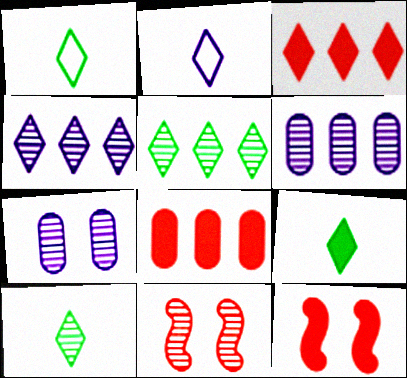[[1, 6, 12], 
[1, 9, 10], 
[6, 10, 11]]